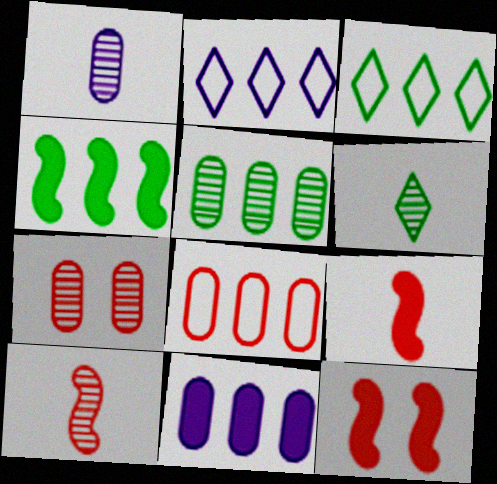[[1, 3, 12], 
[1, 5, 7], 
[1, 6, 10], 
[3, 4, 5], 
[5, 8, 11]]